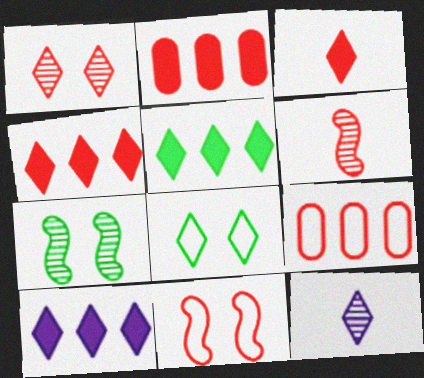[[4, 5, 10], 
[4, 8, 12]]